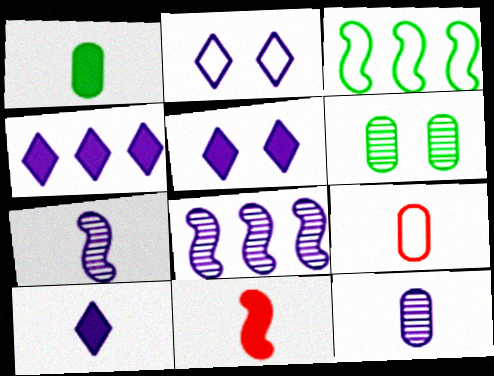[[1, 9, 12], 
[1, 10, 11], 
[2, 3, 9], 
[4, 5, 10]]